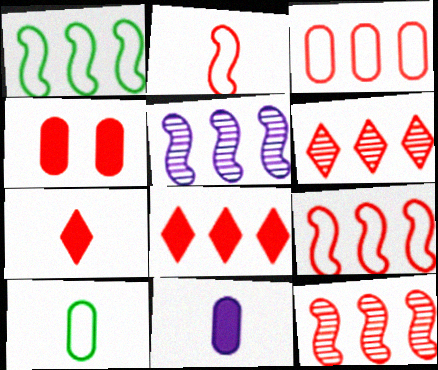[[2, 4, 6], 
[3, 8, 12]]